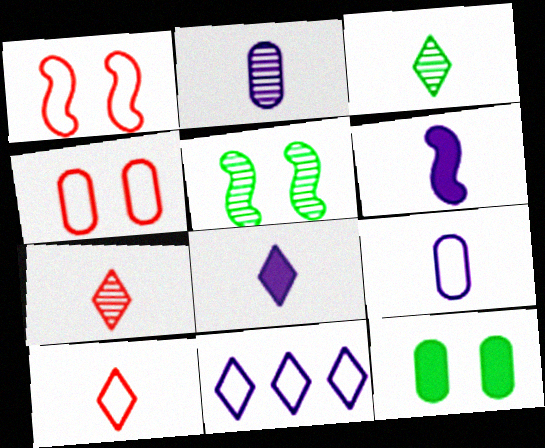[[3, 8, 10]]